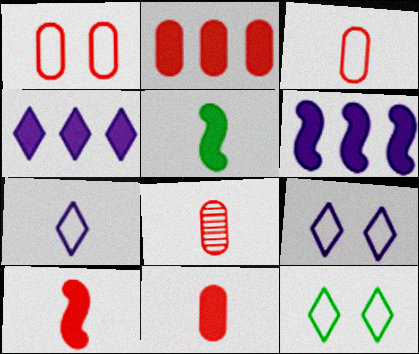[[1, 2, 8], 
[3, 8, 11], 
[5, 7, 8], 
[6, 8, 12]]